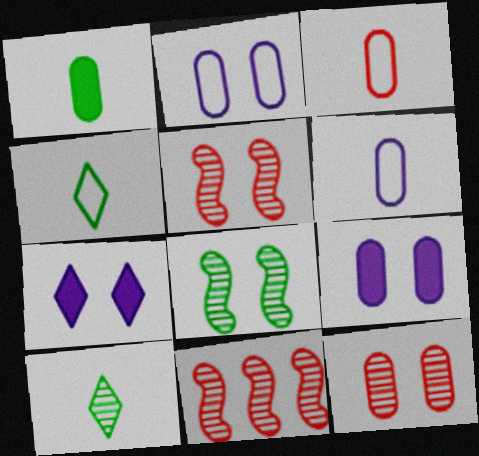[[4, 9, 11]]